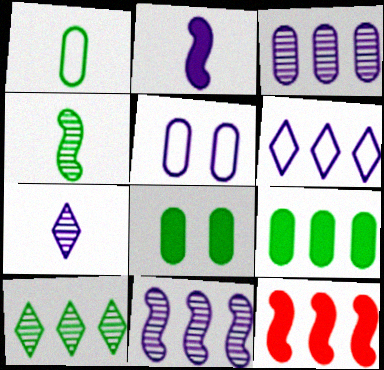[]